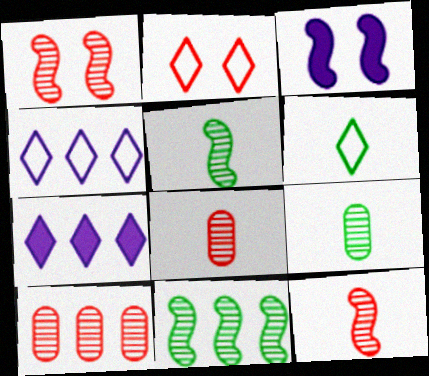[[2, 4, 6], 
[3, 6, 10]]